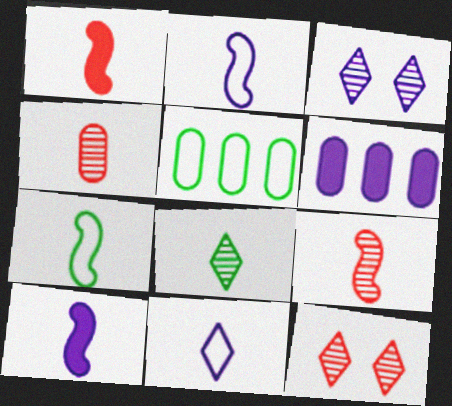[[1, 3, 5], 
[2, 3, 6], 
[5, 10, 12], 
[6, 7, 12], 
[7, 9, 10]]